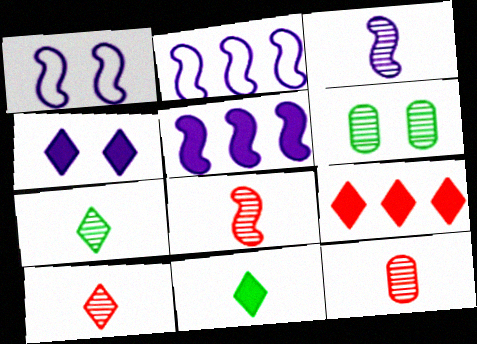[[1, 3, 5], 
[3, 7, 12], 
[4, 9, 11], 
[8, 10, 12]]